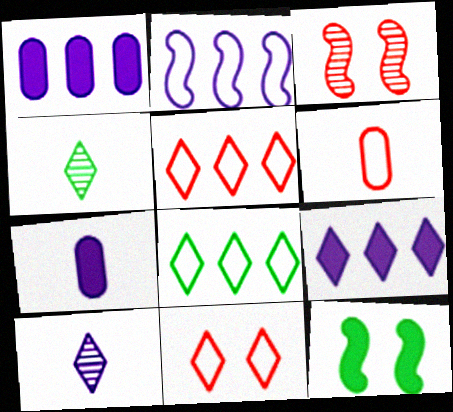[[3, 7, 8], 
[4, 9, 11]]